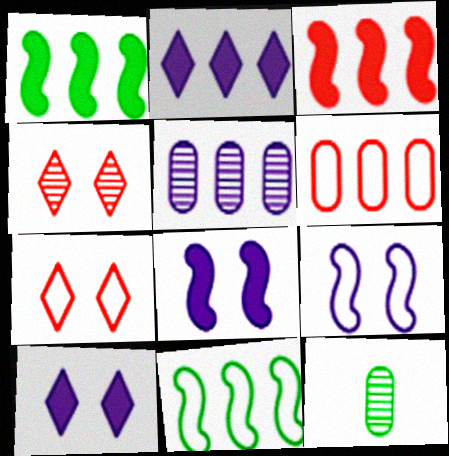[]